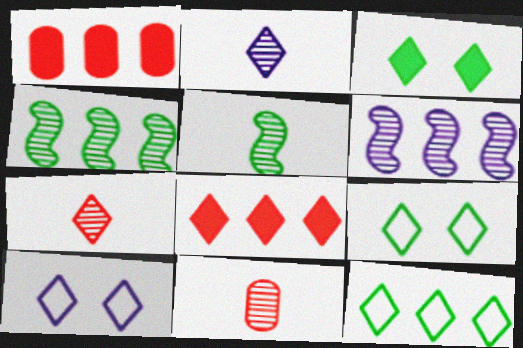[[1, 5, 10], 
[1, 6, 12], 
[2, 5, 11], 
[2, 8, 9]]